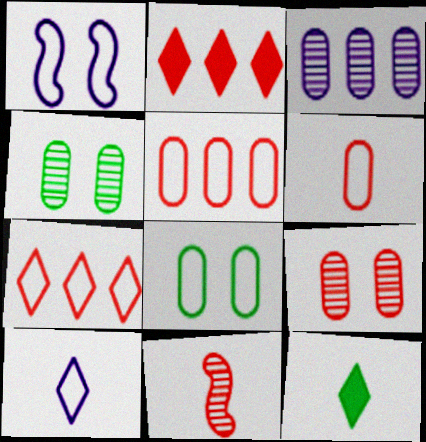[]